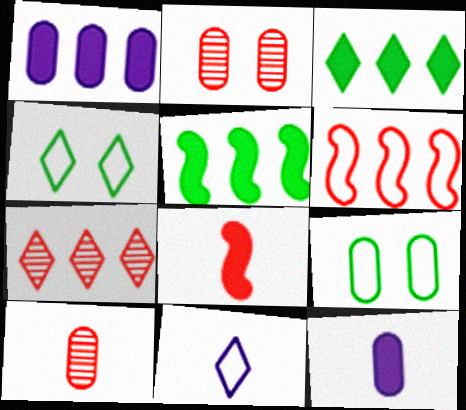[[1, 9, 10], 
[2, 5, 11], 
[6, 9, 11]]